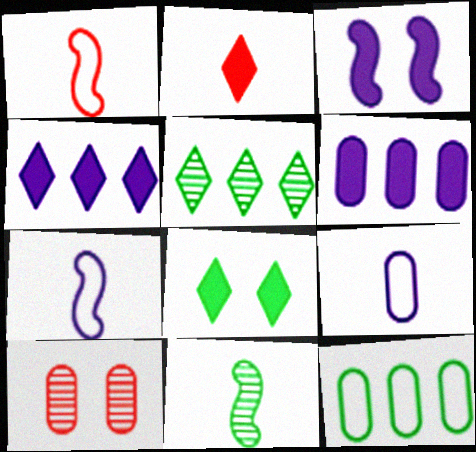[[2, 4, 8], 
[2, 9, 11], 
[8, 11, 12]]